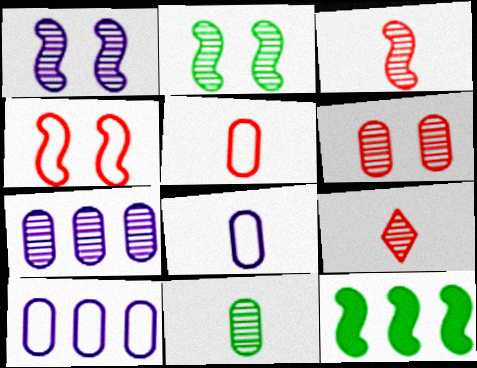[[2, 7, 9], 
[6, 7, 11]]